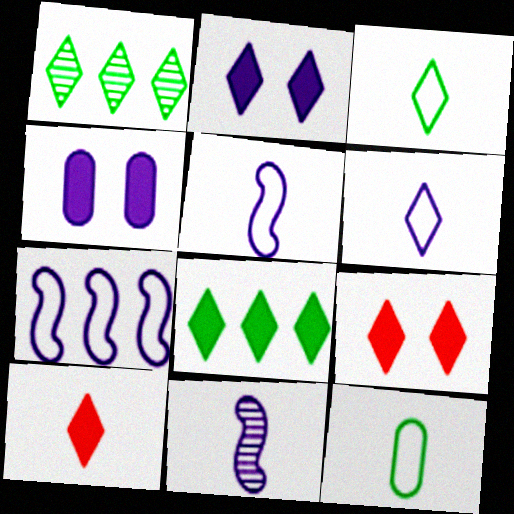[[1, 6, 9], 
[2, 8, 10], 
[10, 11, 12]]